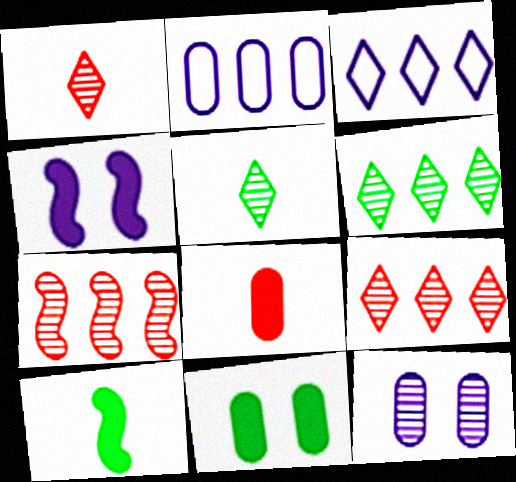[[5, 7, 12]]